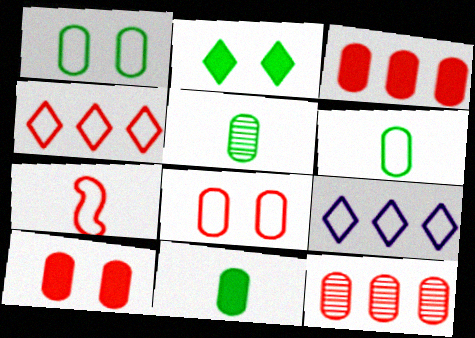[[1, 7, 9], 
[4, 7, 8], 
[5, 6, 11]]